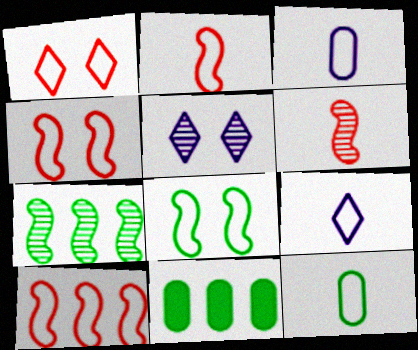[[2, 4, 10], 
[2, 5, 11], 
[2, 9, 12]]